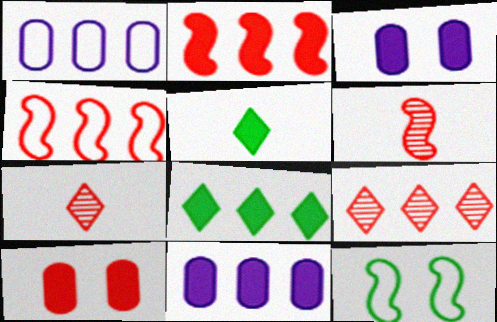[[2, 3, 5], 
[2, 8, 11], 
[4, 7, 10], 
[7, 11, 12]]